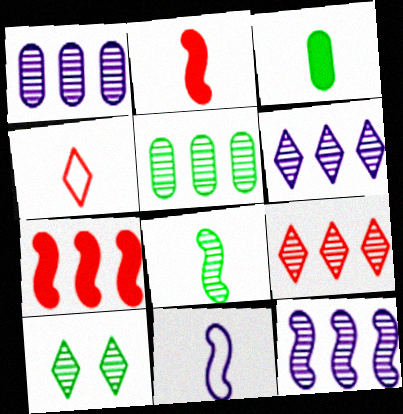[[1, 6, 12], 
[2, 8, 11], 
[5, 8, 10], 
[5, 9, 12]]